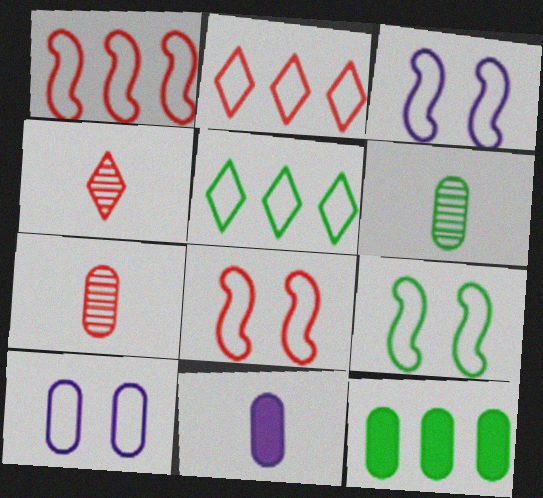[[3, 4, 12], 
[3, 8, 9], 
[7, 10, 12]]